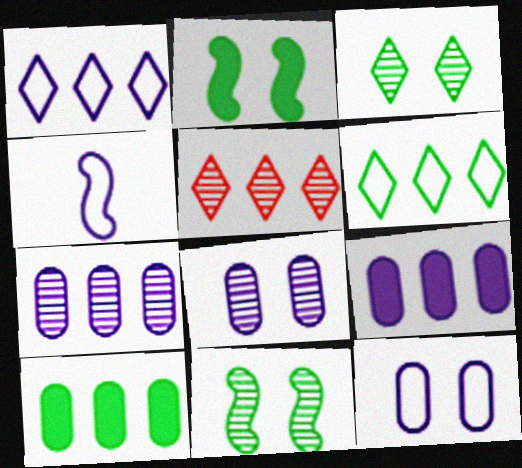[[1, 4, 12]]